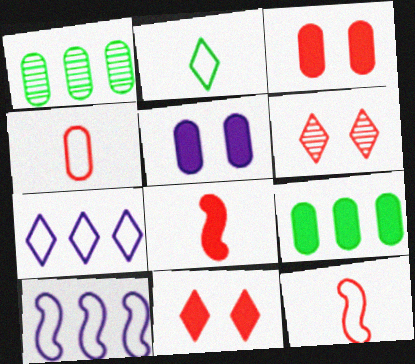[[1, 4, 5]]